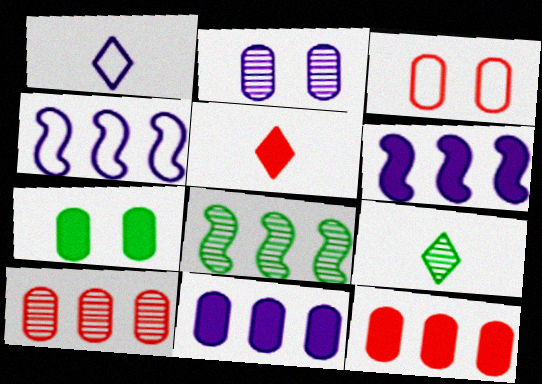[[1, 2, 6], 
[1, 5, 9], 
[2, 3, 7], 
[3, 6, 9], 
[5, 6, 7]]